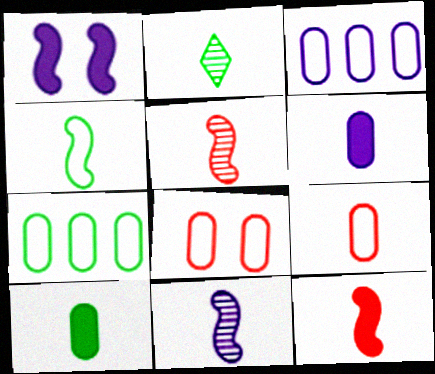[[2, 4, 10], 
[4, 11, 12]]